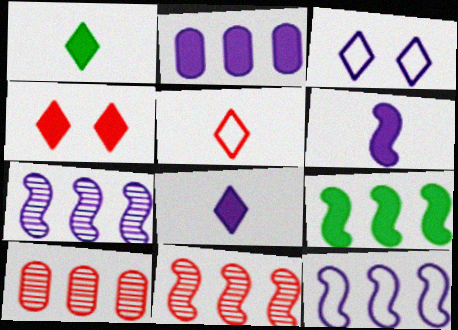[[9, 11, 12]]